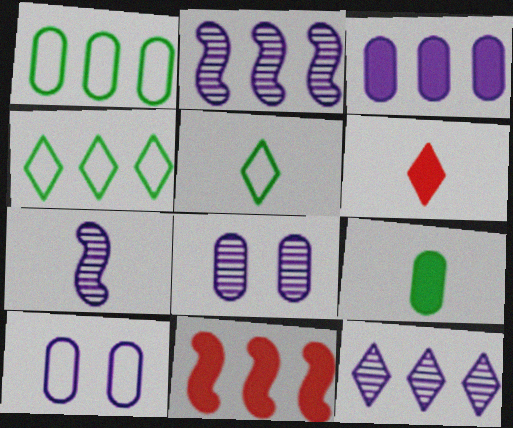[[1, 11, 12], 
[5, 8, 11], 
[7, 8, 12]]